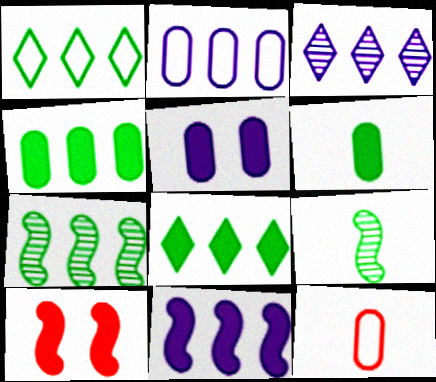[[1, 4, 7], 
[2, 3, 11]]